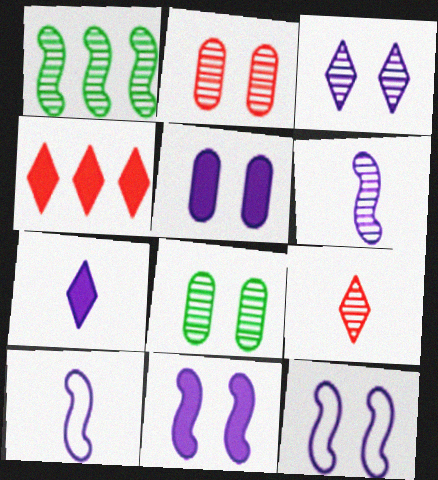[[3, 5, 12], 
[4, 8, 10]]